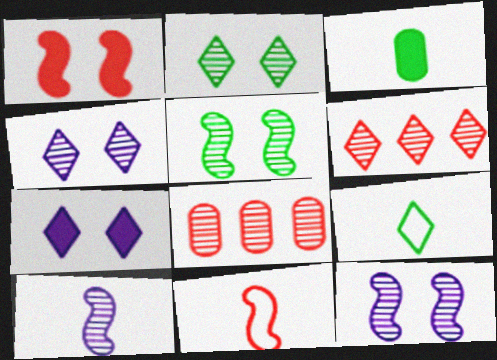[[2, 8, 10], 
[6, 7, 9]]